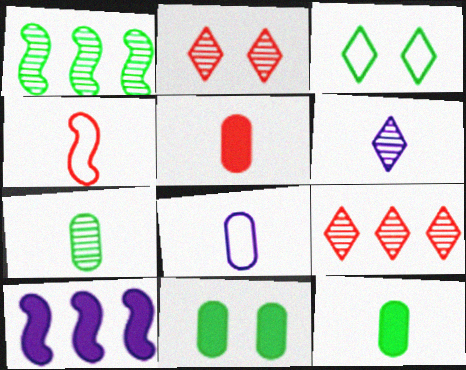[[1, 3, 12], 
[4, 6, 12], 
[5, 7, 8]]